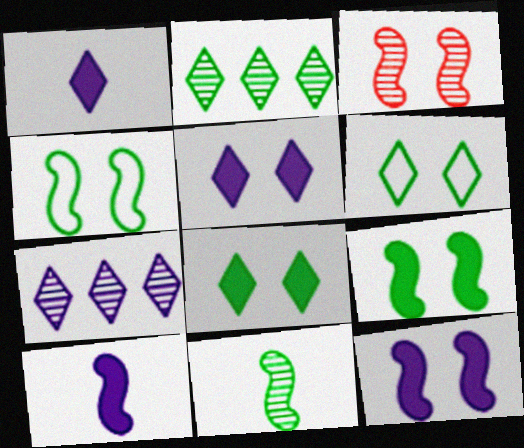[[3, 4, 12]]